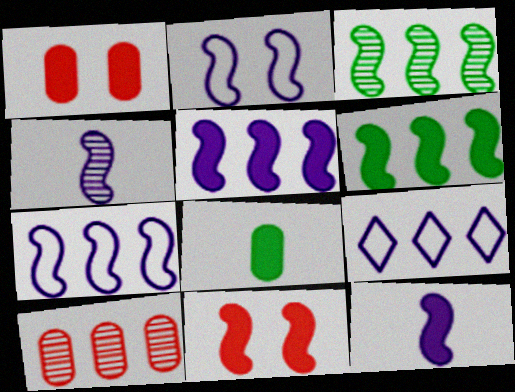[[2, 4, 5], 
[6, 9, 10], 
[6, 11, 12]]